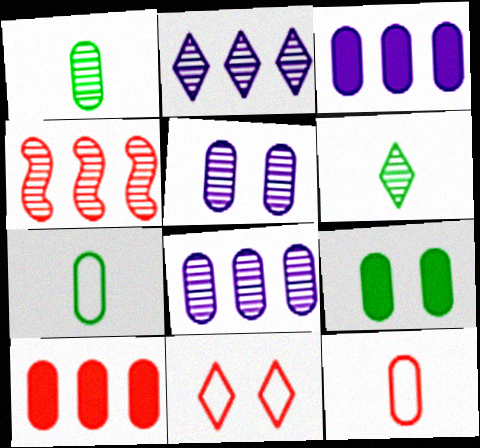[[4, 5, 6], 
[5, 7, 10], 
[8, 9, 12]]